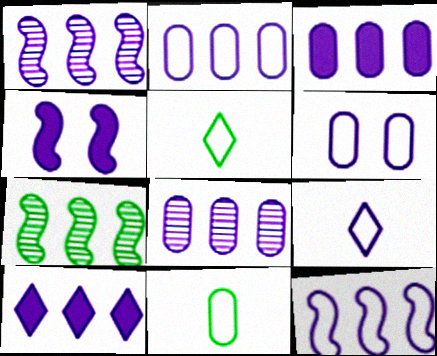[[1, 2, 10], 
[2, 3, 8], 
[4, 8, 9], 
[6, 9, 12], 
[8, 10, 12]]